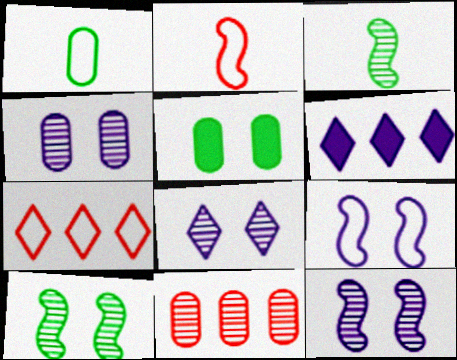[[1, 7, 9], 
[3, 8, 11], 
[4, 8, 12]]